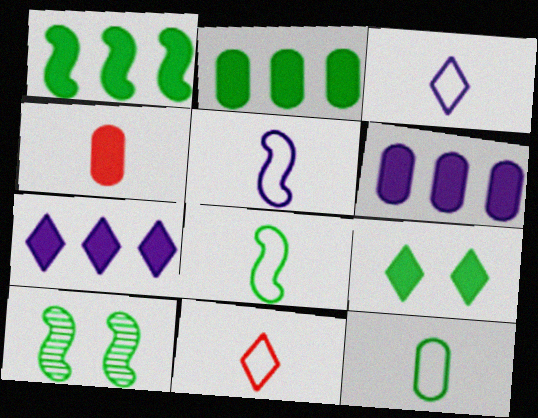[[1, 8, 10], 
[5, 11, 12], 
[6, 10, 11]]